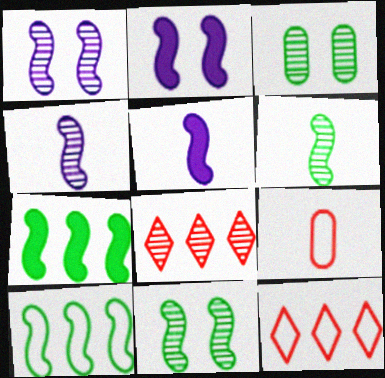[[3, 4, 8], 
[3, 5, 12]]